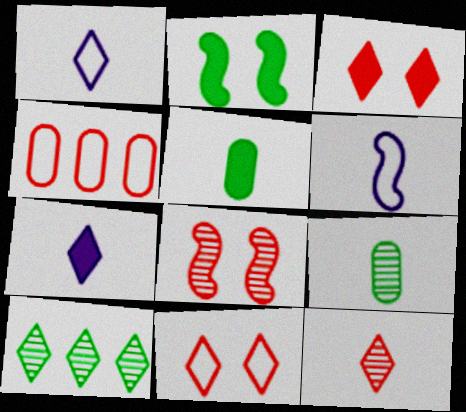[[1, 3, 10], 
[5, 6, 12], 
[7, 10, 11]]